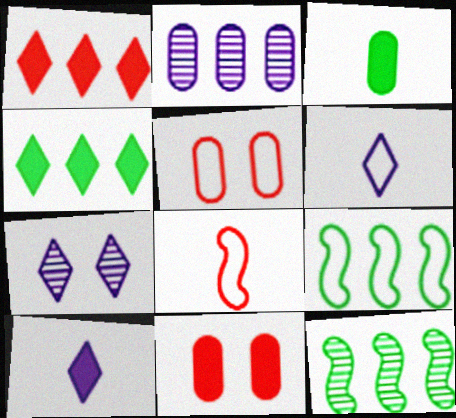[[1, 2, 9], 
[2, 3, 5], 
[5, 6, 9], 
[5, 10, 12], 
[6, 11, 12]]